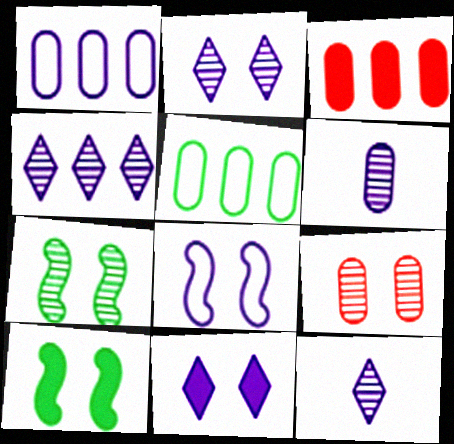[[2, 4, 12], 
[2, 7, 9]]